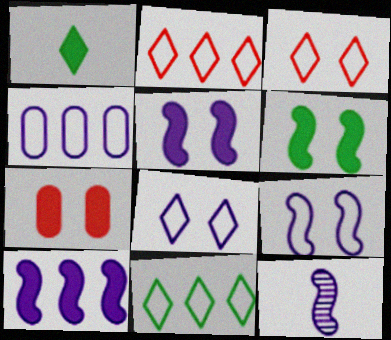[[1, 7, 10], 
[7, 11, 12], 
[9, 10, 12]]